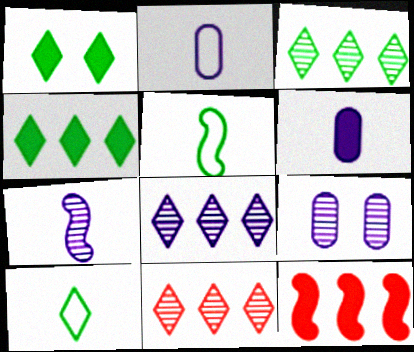[[1, 3, 10], 
[1, 6, 12], 
[3, 8, 11], 
[7, 8, 9], 
[9, 10, 12]]